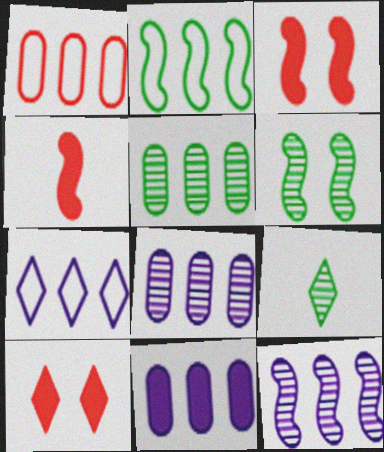[[1, 2, 7], 
[1, 5, 11], 
[5, 6, 9], 
[7, 9, 10], 
[7, 11, 12]]